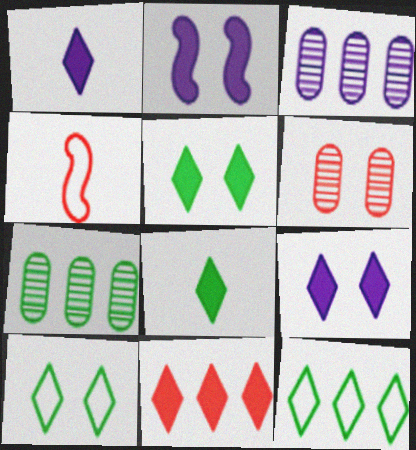[[1, 5, 11], 
[2, 6, 10], 
[3, 4, 5], 
[4, 6, 11], 
[4, 7, 9], 
[8, 9, 11]]